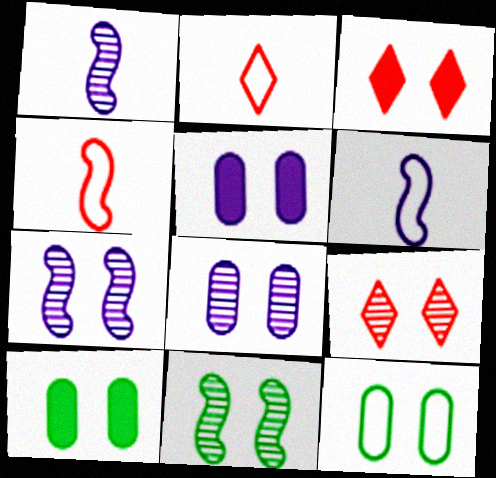[[3, 7, 12], 
[8, 9, 11]]